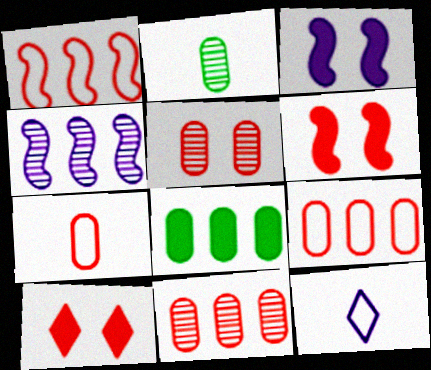[]